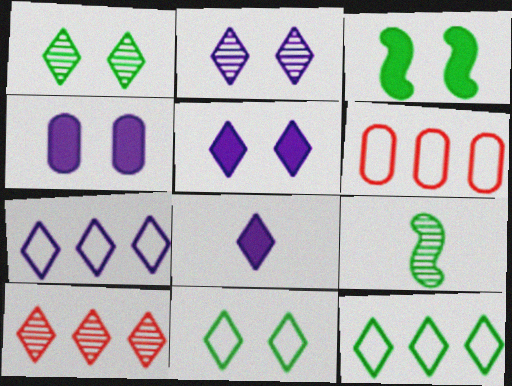[[2, 7, 8], 
[5, 6, 9], 
[8, 10, 11]]